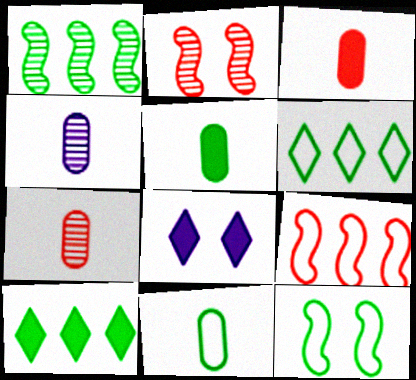[[3, 4, 11], 
[6, 11, 12]]